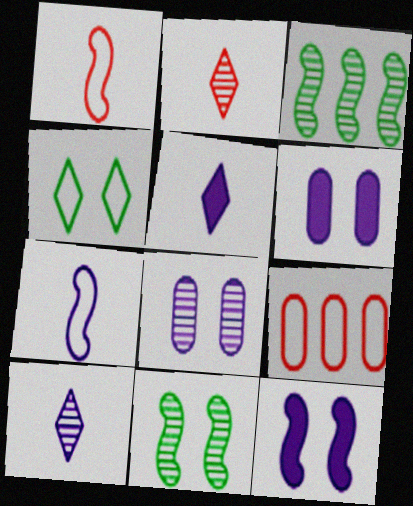[[1, 3, 12], 
[2, 3, 8], 
[4, 7, 9], 
[5, 9, 11]]